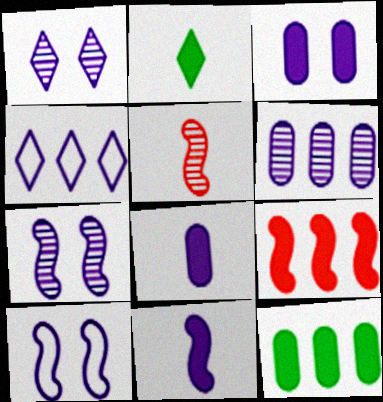[[1, 3, 10], 
[2, 3, 9], 
[4, 7, 8]]